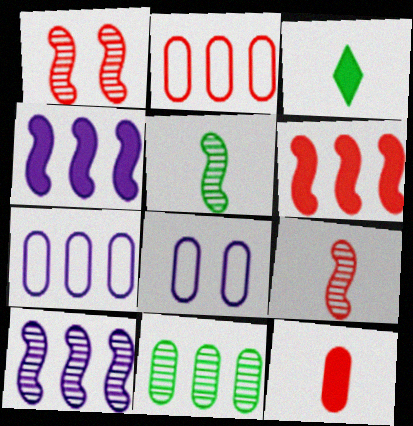[[1, 3, 7], 
[1, 5, 10], 
[8, 11, 12]]